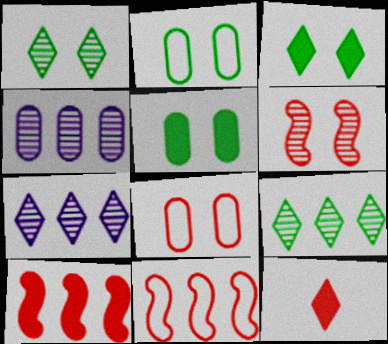[]